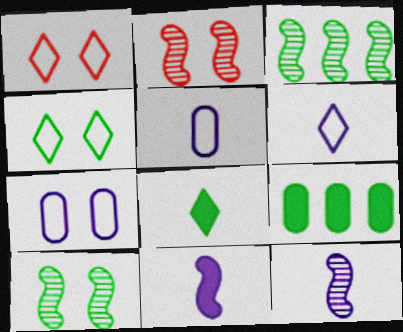[[1, 9, 12], 
[2, 3, 12], 
[2, 6, 9]]